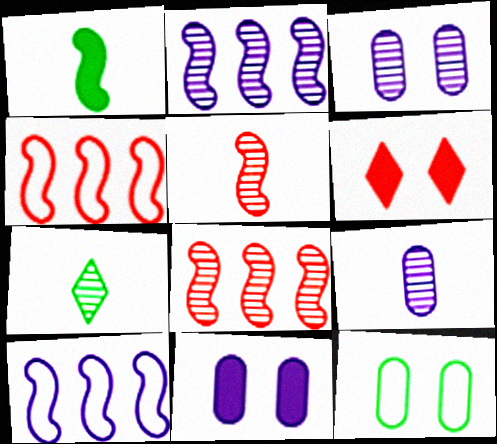[[3, 7, 8], 
[4, 7, 11], 
[5, 7, 9]]